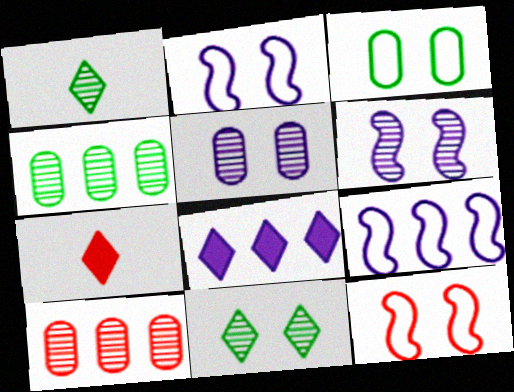[[1, 6, 10], 
[2, 4, 7], 
[7, 10, 12]]